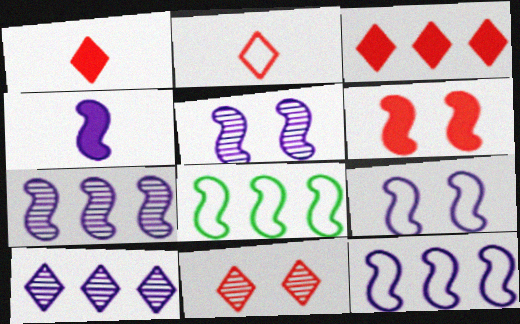[[2, 3, 11], 
[4, 5, 12], 
[4, 7, 9]]